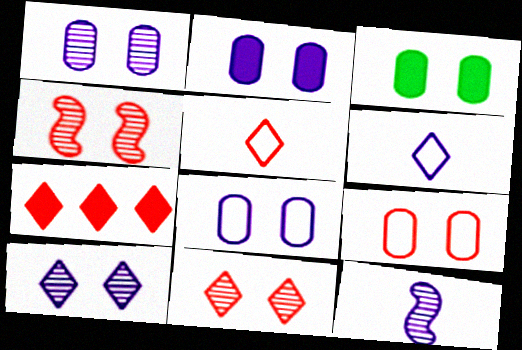[[1, 2, 8], 
[1, 3, 9], 
[5, 7, 11]]